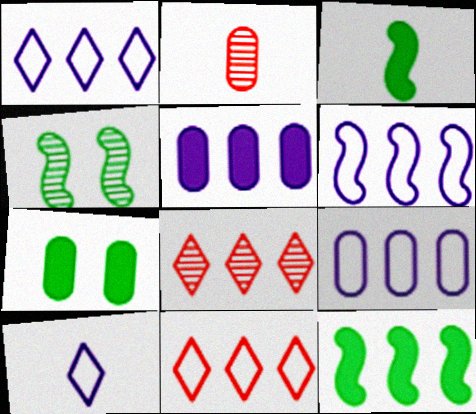[[1, 6, 9], 
[2, 3, 10], 
[2, 7, 9], 
[8, 9, 12]]